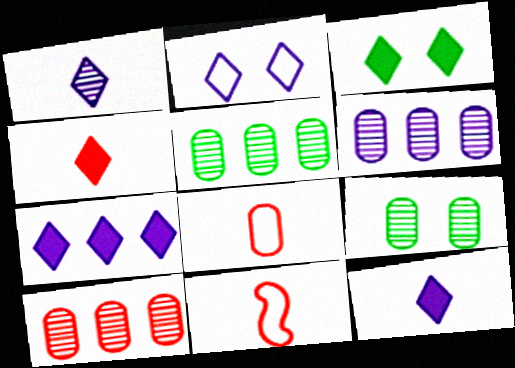[[1, 2, 7], 
[3, 4, 7], 
[3, 6, 11], 
[5, 6, 10], 
[7, 9, 11]]